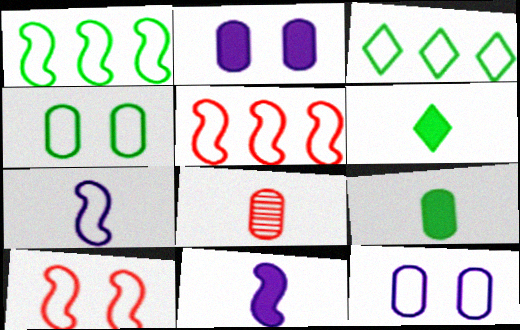[[1, 7, 10], 
[6, 7, 8]]